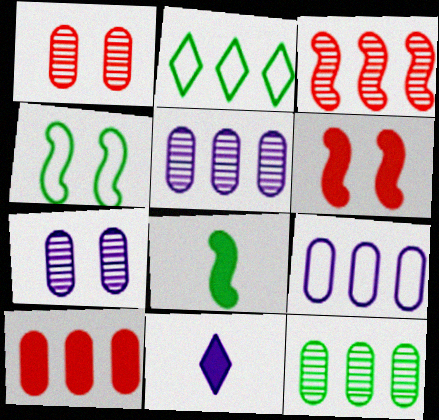[[9, 10, 12]]